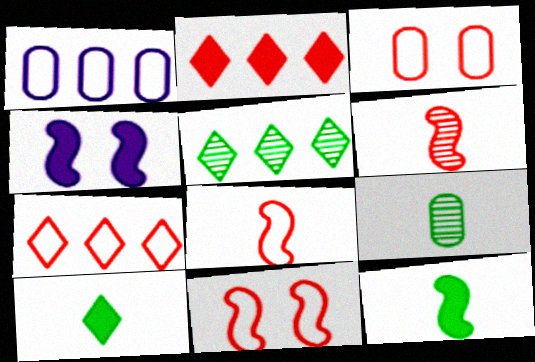[[2, 3, 6], 
[3, 7, 8], 
[4, 7, 9]]